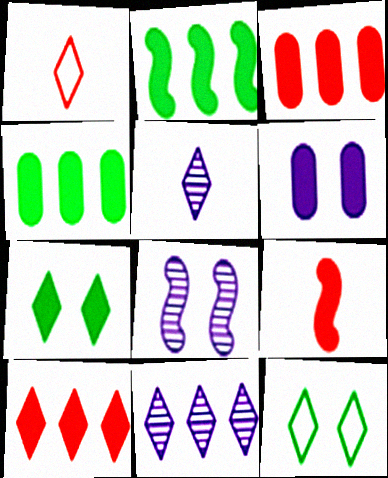[[1, 4, 8], 
[1, 7, 11], 
[5, 10, 12]]